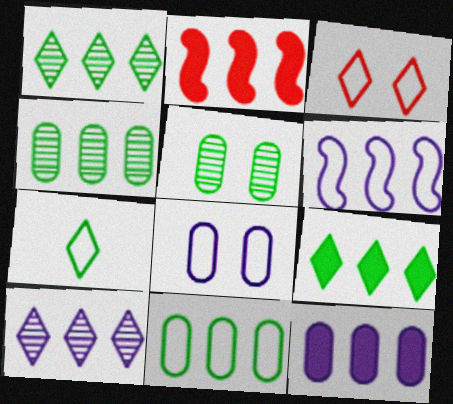[[2, 9, 12], 
[2, 10, 11], 
[6, 10, 12]]